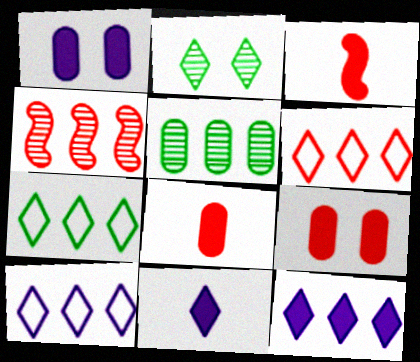[[2, 6, 11], 
[6, 7, 10]]